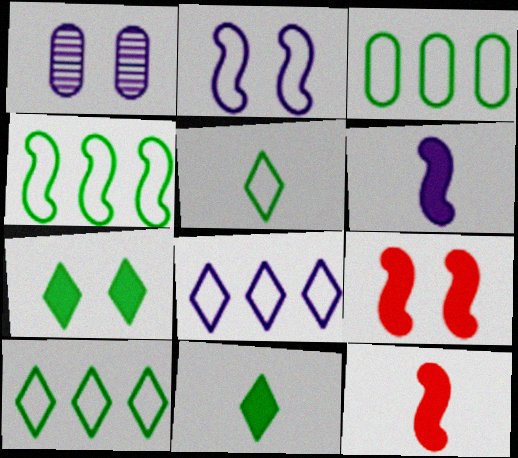[[1, 6, 8], 
[1, 10, 12], 
[3, 4, 10]]